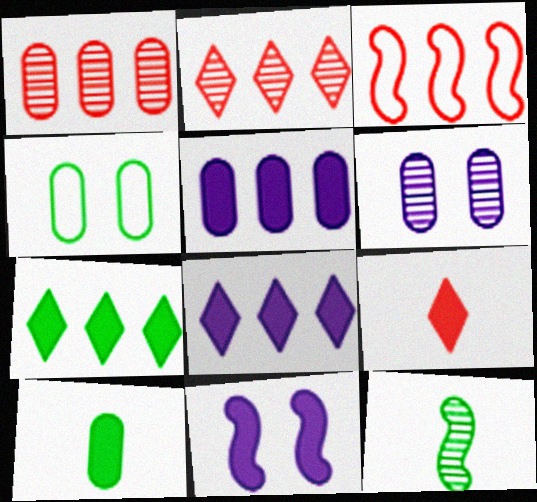[[2, 6, 12], 
[3, 11, 12], 
[4, 7, 12]]